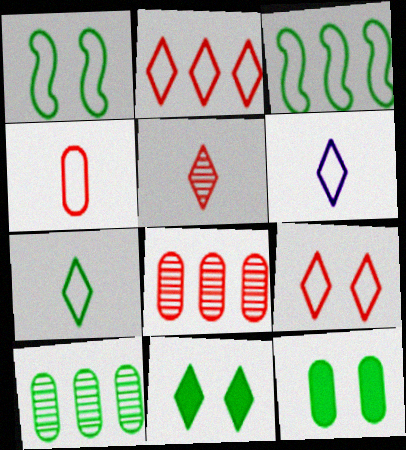[]